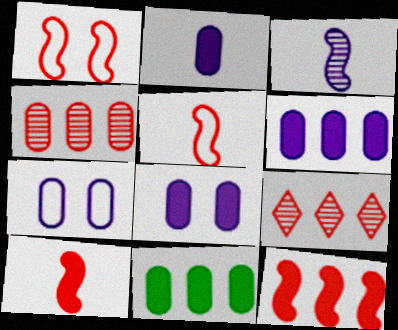[[2, 6, 8]]